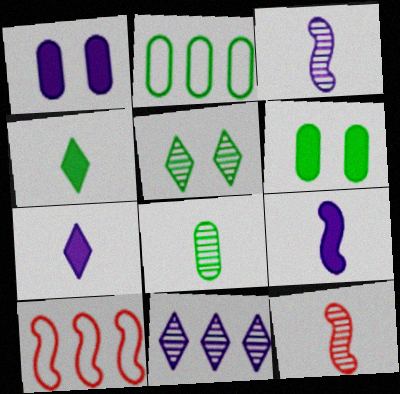[[2, 6, 8]]